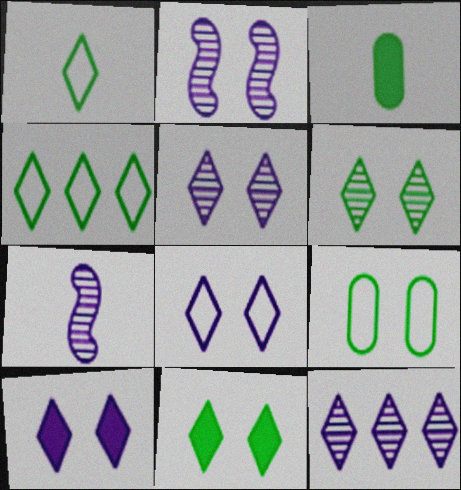[[5, 8, 10]]